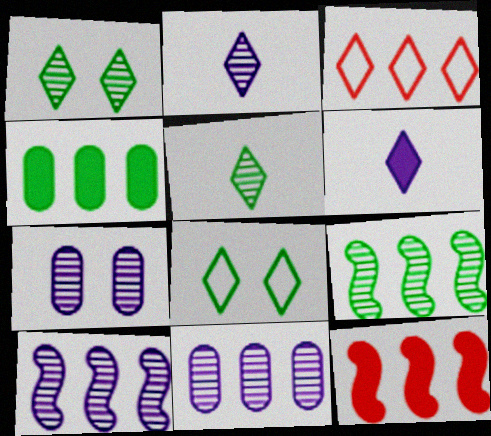[[1, 3, 6], 
[2, 7, 10], 
[3, 4, 10]]